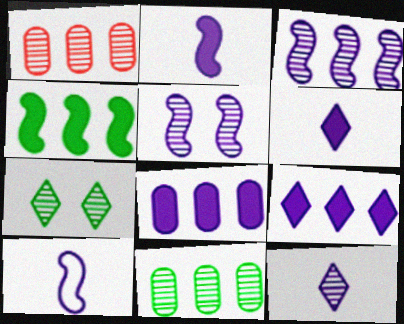[]